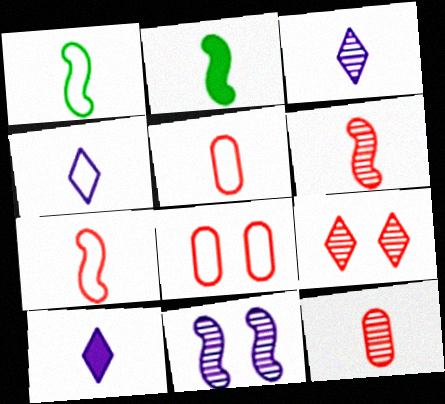[[1, 4, 5], 
[1, 10, 12], 
[2, 3, 5], 
[2, 4, 12], 
[3, 4, 10]]